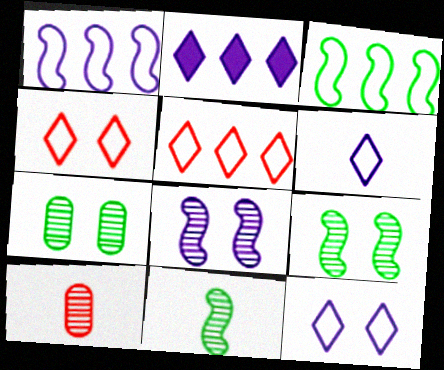[]